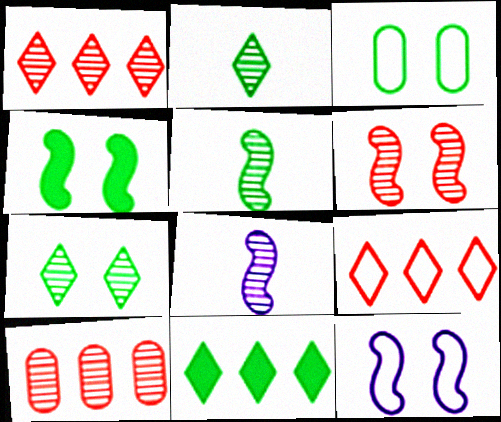[[3, 4, 7], 
[3, 5, 11], 
[4, 6, 12], 
[7, 8, 10]]